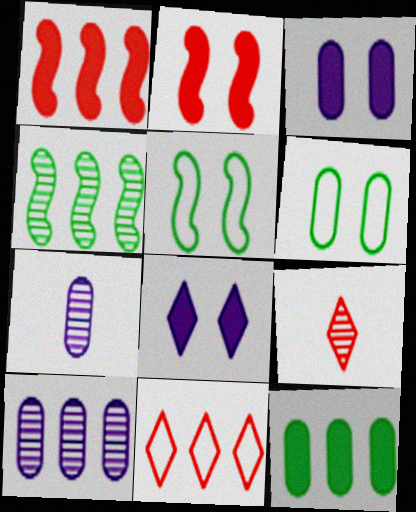[]